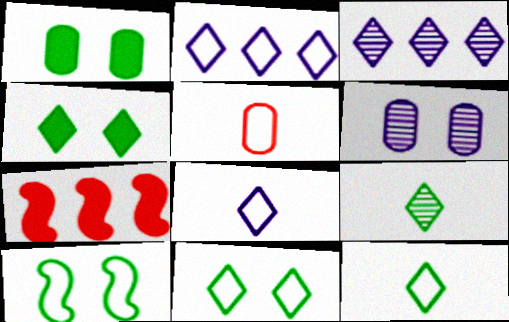[[2, 5, 10], 
[6, 7, 12]]